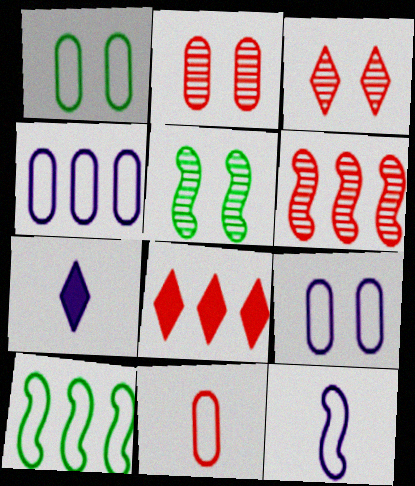[[1, 4, 11], 
[1, 6, 7], 
[2, 7, 10]]